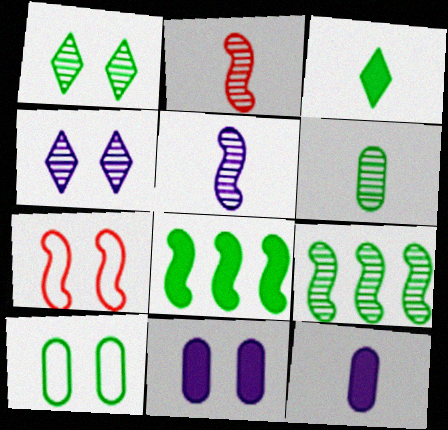[[1, 6, 9], 
[1, 7, 11], 
[3, 9, 10], 
[5, 7, 8]]